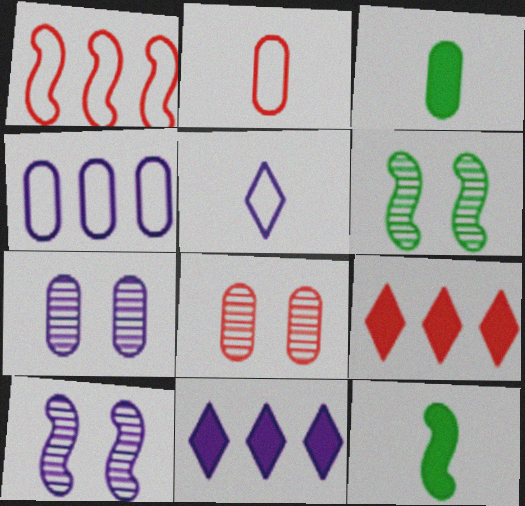[[1, 10, 12], 
[2, 6, 11], 
[3, 4, 8]]